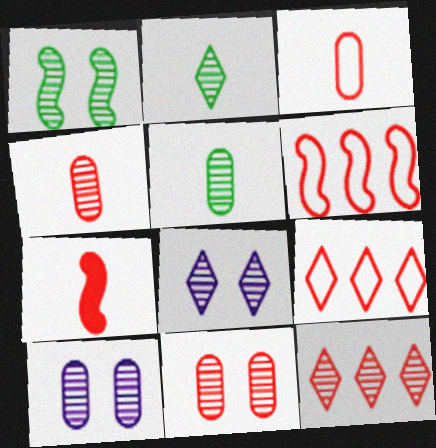[[1, 8, 11], 
[2, 8, 12], 
[7, 9, 11]]